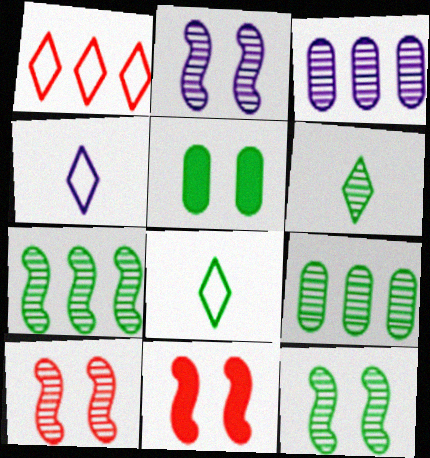[[2, 10, 12], 
[3, 6, 10], 
[3, 8, 11], 
[4, 9, 11], 
[5, 7, 8], 
[6, 9, 12]]